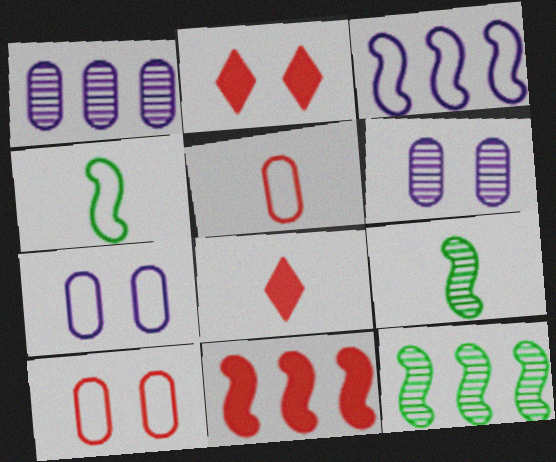[[1, 2, 4], 
[3, 11, 12], 
[7, 8, 12]]